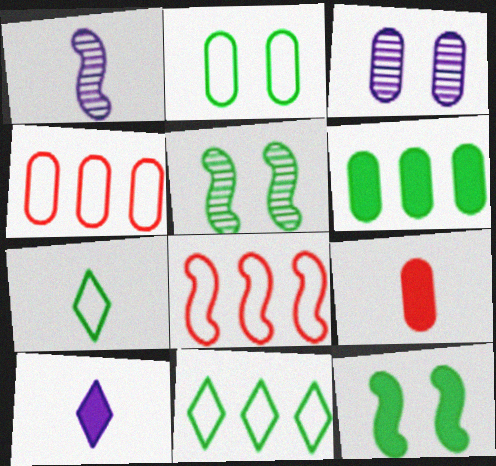[[1, 7, 9], 
[1, 8, 12], 
[4, 5, 10], 
[5, 6, 7]]